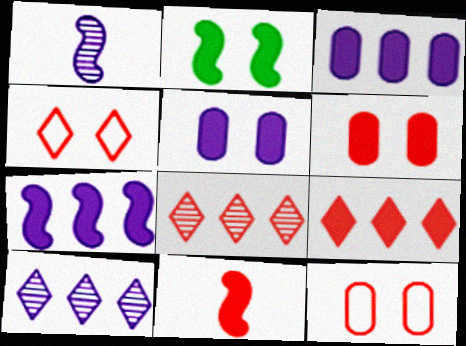[[2, 7, 11], 
[6, 9, 11], 
[8, 11, 12]]